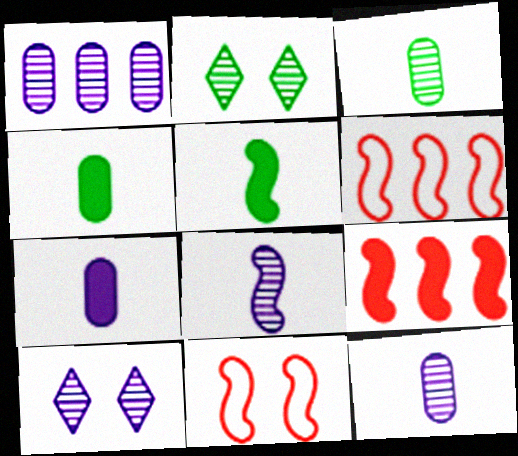[[1, 8, 10], 
[2, 6, 7], 
[4, 6, 10]]